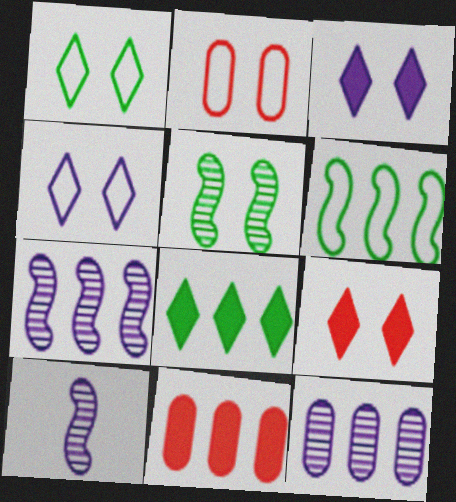[[1, 10, 11], 
[2, 3, 5], 
[2, 8, 10]]